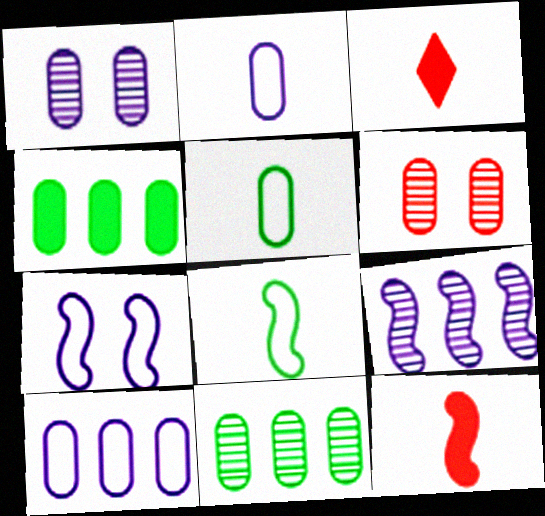[[2, 4, 6], 
[3, 7, 11]]